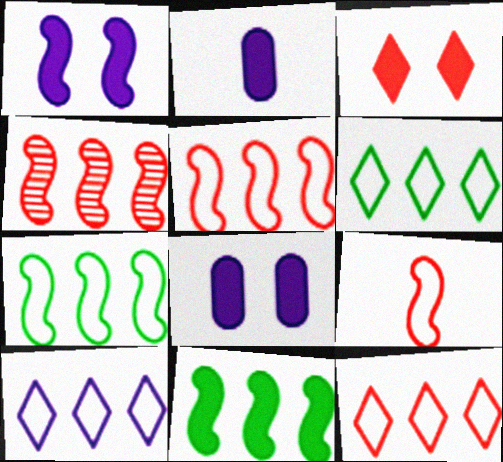[[2, 3, 11], 
[6, 10, 12]]